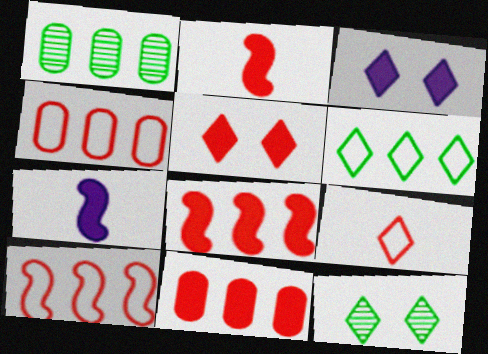[[2, 5, 11], 
[4, 7, 12]]